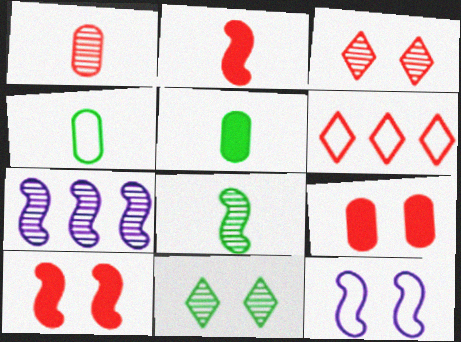[[1, 6, 10], 
[1, 7, 11], 
[4, 6, 12], 
[9, 11, 12]]